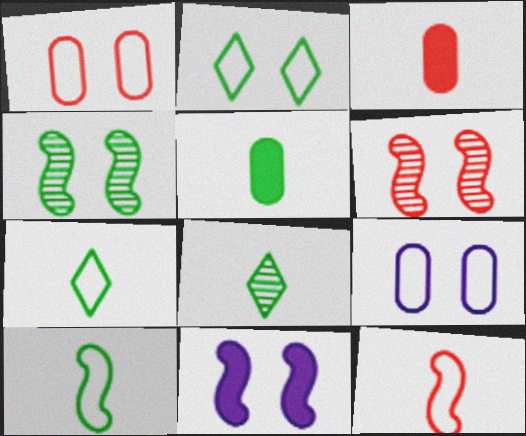[[5, 8, 10]]